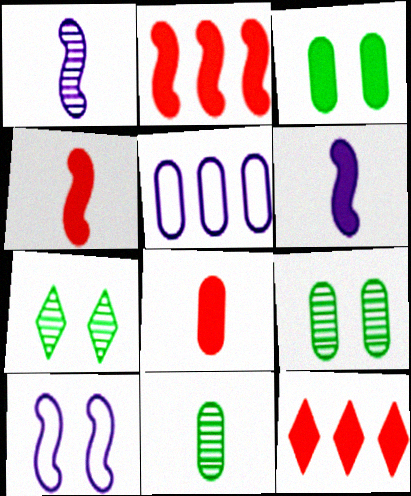[[3, 6, 12], 
[4, 5, 7], 
[5, 8, 9], 
[10, 11, 12]]